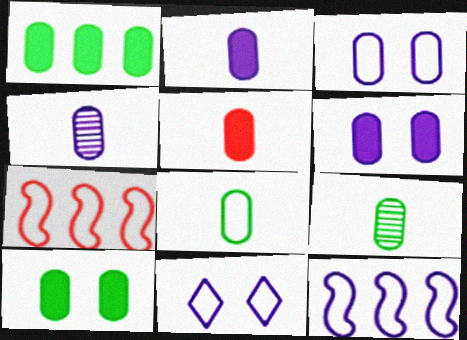[[1, 5, 6], 
[4, 5, 8], 
[7, 8, 11]]